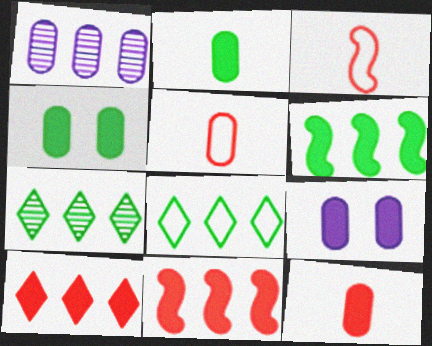[[1, 4, 5], 
[1, 8, 11], 
[3, 7, 9]]